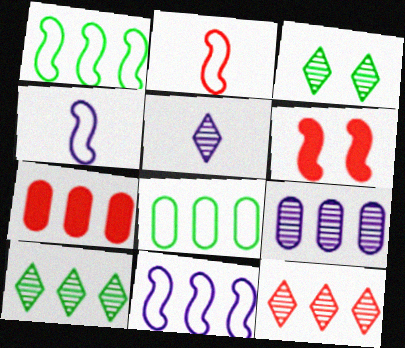[[3, 4, 7], 
[3, 5, 12], 
[5, 6, 8], 
[7, 8, 9], 
[7, 10, 11]]